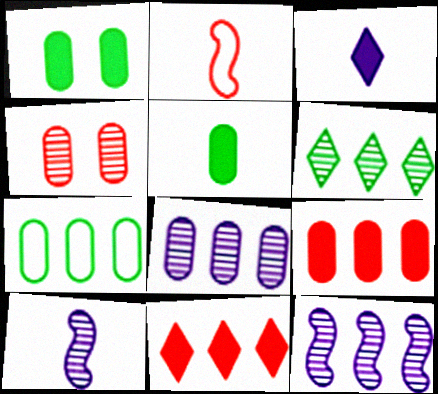[[2, 4, 11], 
[4, 6, 10], 
[7, 8, 9], 
[7, 11, 12]]